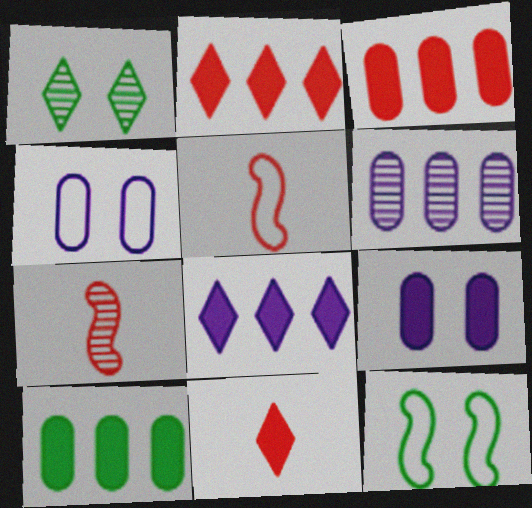[[1, 6, 7], 
[6, 11, 12]]